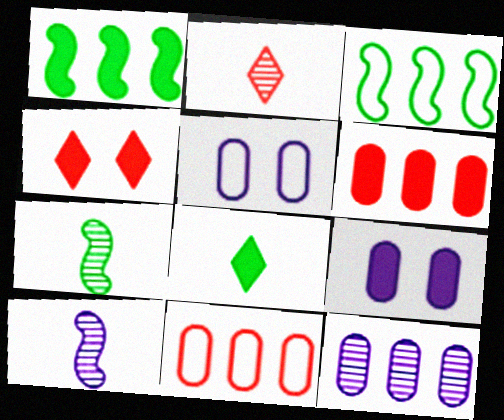[[1, 2, 5], 
[2, 3, 9]]